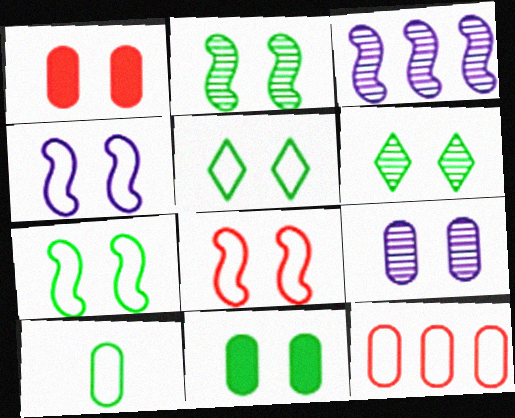[[1, 4, 6], 
[2, 5, 11], 
[4, 7, 8], 
[6, 7, 11]]